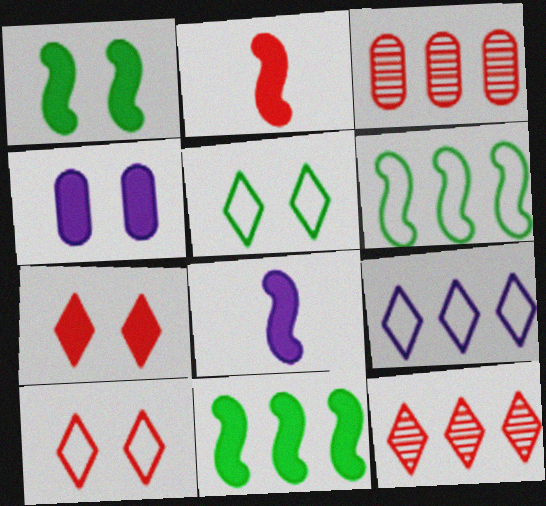[[1, 4, 7], 
[2, 3, 10], 
[3, 5, 8], 
[3, 9, 11]]